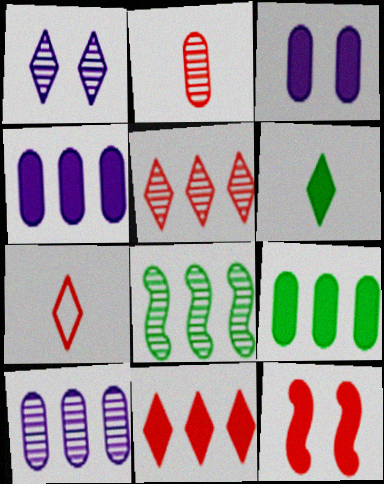[[1, 2, 8], 
[3, 7, 8], 
[4, 6, 12], 
[5, 8, 10]]